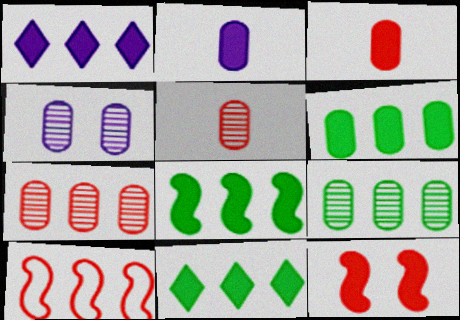[[1, 9, 10], 
[2, 11, 12], 
[4, 5, 9], 
[6, 8, 11]]